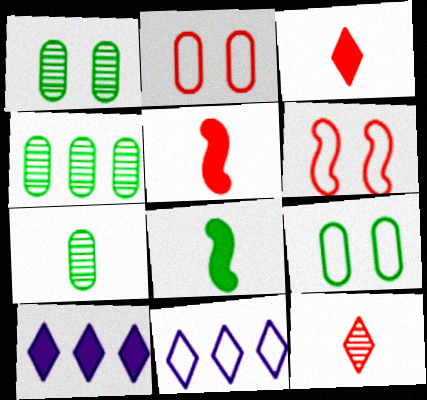[[1, 4, 7], 
[1, 5, 11], 
[6, 7, 10]]